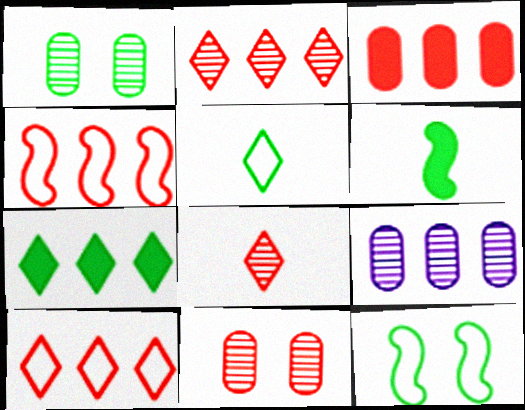[[2, 3, 4], 
[4, 7, 9]]